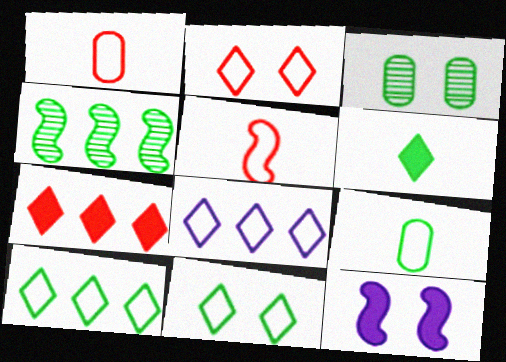[[2, 3, 12], 
[4, 5, 12]]